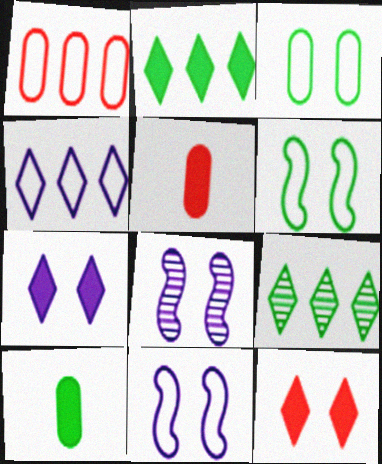[[3, 8, 12], 
[5, 9, 11], 
[6, 9, 10]]